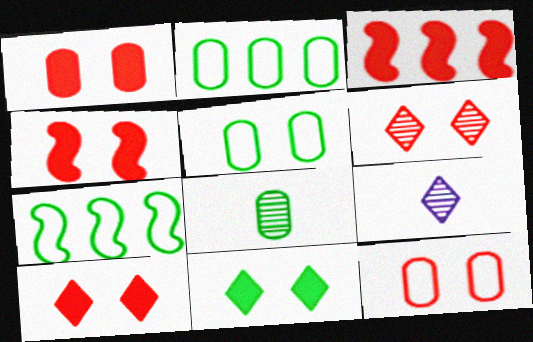[[1, 4, 10], 
[1, 7, 9], 
[2, 4, 9], 
[3, 5, 9], 
[4, 6, 12], 
[7, 8, 11]]